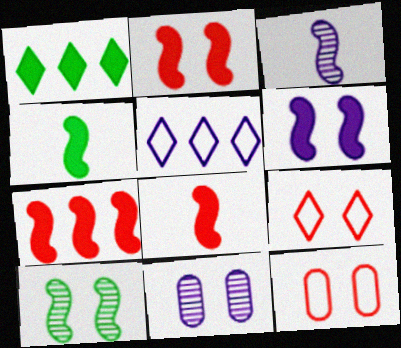[[1, 3, 12], 
[2, 7, 8], 
[4, 6, 7]]